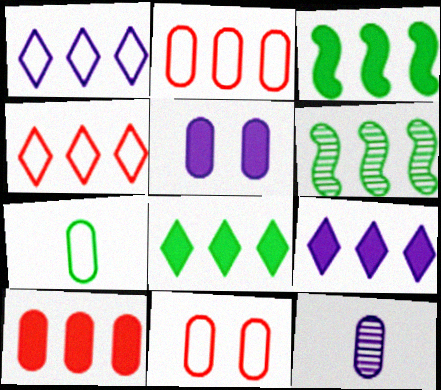[[1, 6, 10], 
[2, 6, 9], 
[3, 9, 10]]